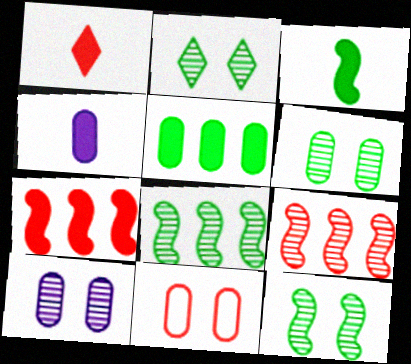[[1, 3, 4], 
[1, 9, 11], 
[2, 6, 12]]